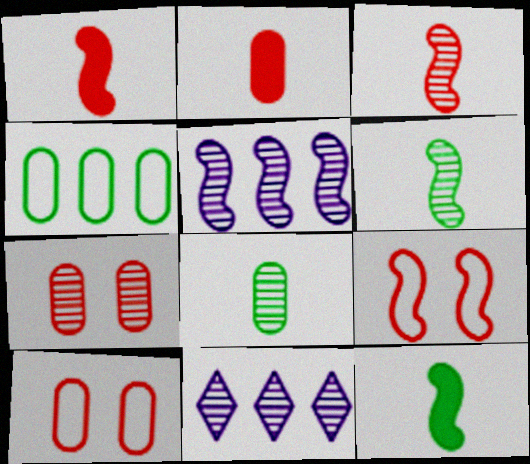[[5, 9, 12], 
[6, 7, 11], 
[10, 11, 12]]